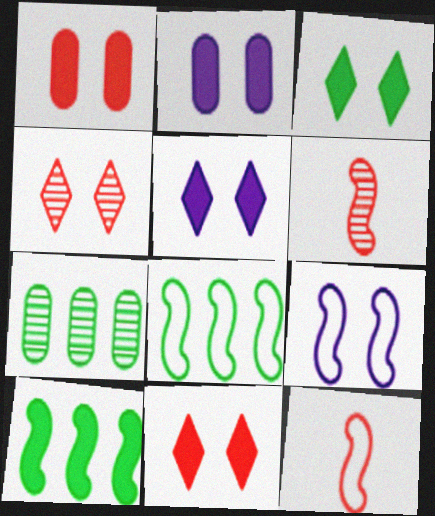[[3, 5, 11], 
[5, 7, 12], 
[6, 9, 10], 
[8, 9, 12]]